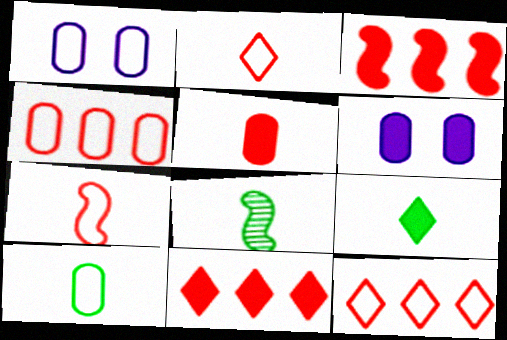[[1, 4, 10], 
[1, 8, 11], 
[3, 6, 9], 
[6, 8, 12], 
[8, 9, 10]]